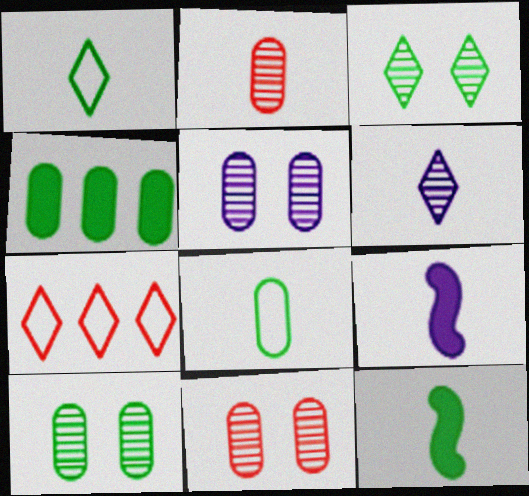[[1, 2, 9], 
[4, 8, 10], 
[5, 7, 12], 
[5, 10, 11], 
[7, 9, 10]]